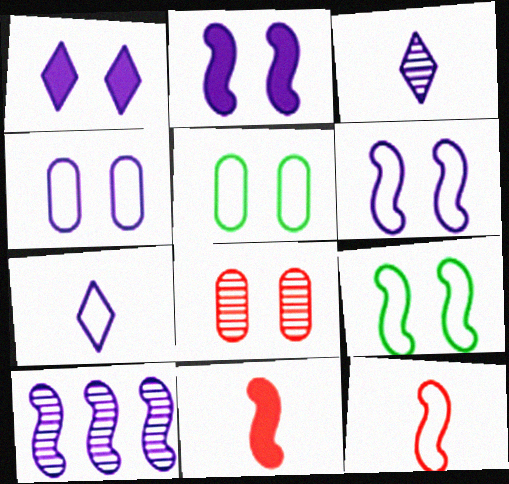[[1, 8, 9], 
[9, 10, 11]]